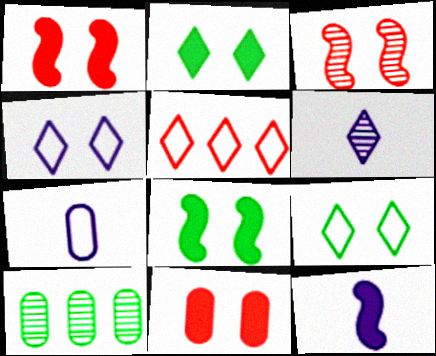[[2, 5, 6], 
[3, 6, 10], 
[6, 7, 12], 
[7, 10, 11]]